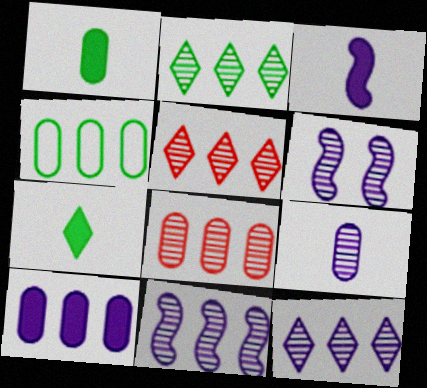[[2, 5, 12], 
[2, 8, 11], 
[4, 8, 10], 
[6, 9, 12]]